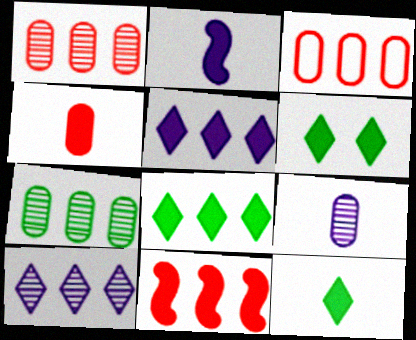[[2, 4, 12], 
[6, 8, 12]]